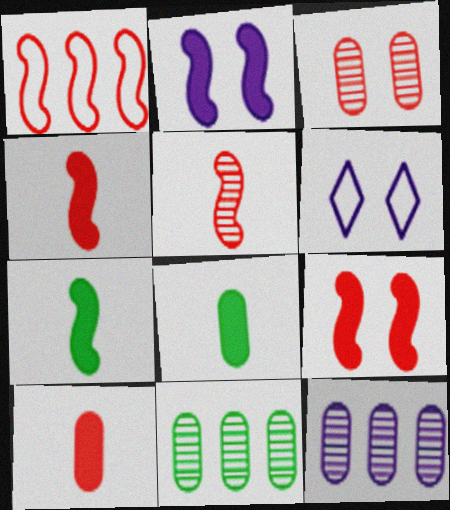[[1, 5, 9], 
[4, 6, 11]]